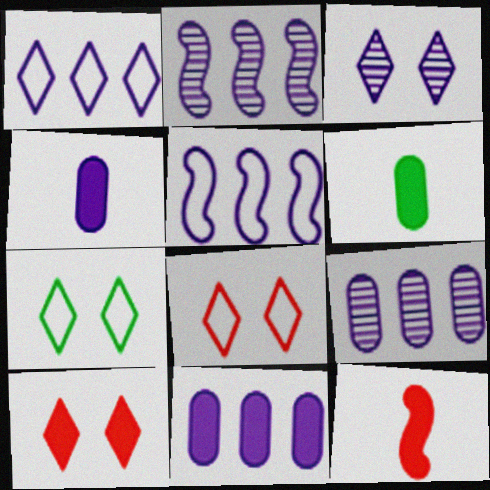[[1, 2, 11], 
[2, 6, 8], 
[3, 4, 5], 
[3, 7, 10], 
[7, 9, 12]]